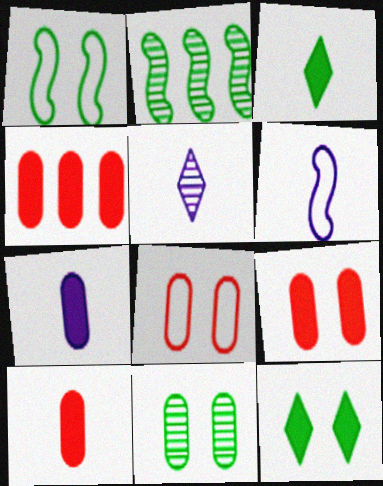[[1, 4, 5], 
[1, 11, 12], 
[4, 9, 10], 
[5, 6, 7]]